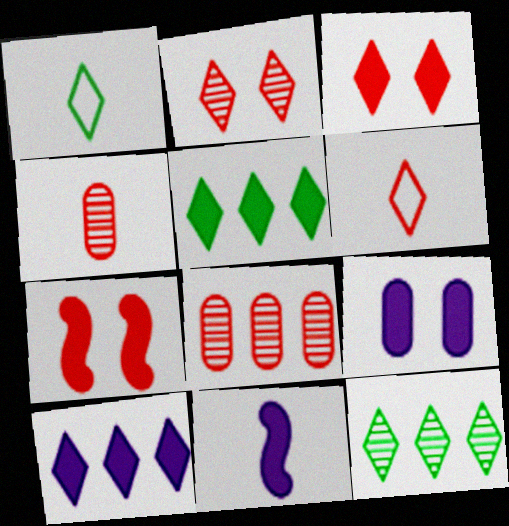[[1, 2, 10], 
[1, 4, 11], 
[6, 7, 8], 
[9, 10, 11]]